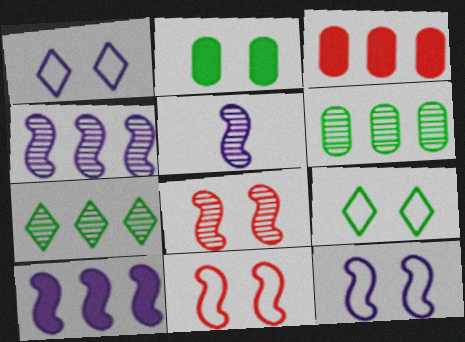[[1, 2, 8], 
[3, 5, 9], 
[5, 10, 12]]